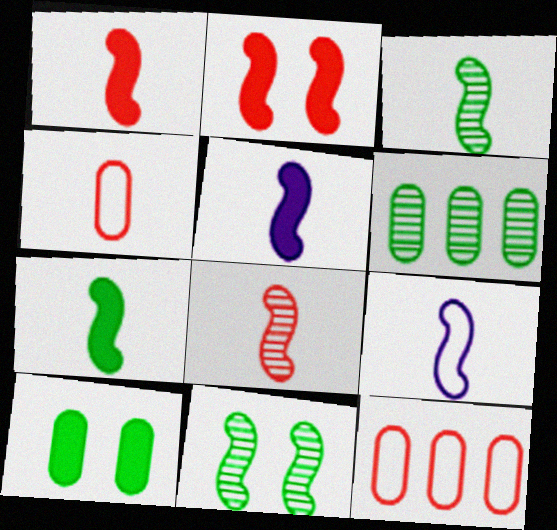[[1, 3, 9], 
[1, 5, 7], 
[7, 8, 9]]